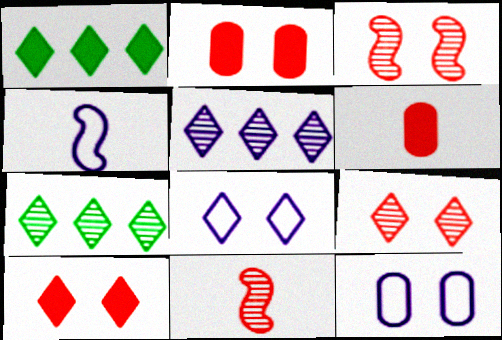[[1, 11, 12], 
[2, 4, 7]]